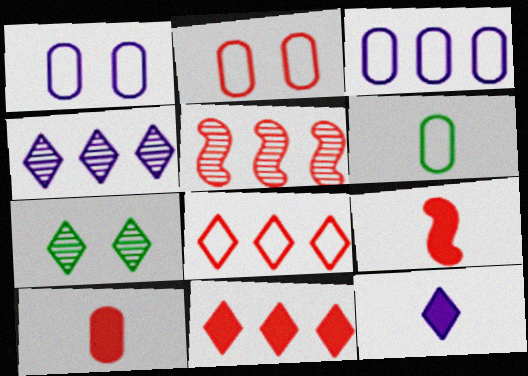[[2, 3, 6], 
[3, 7, 9], 
[7, 8, 12]]